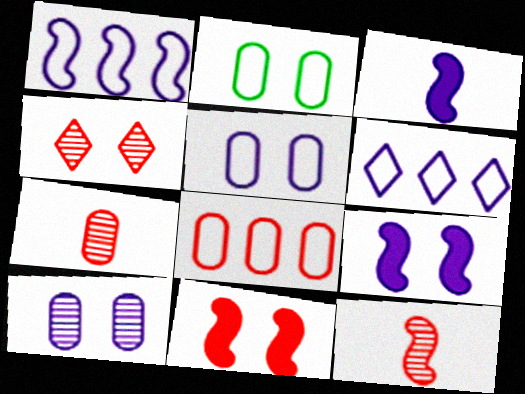[[2, 4, 9], 
[3, 6, 10]]